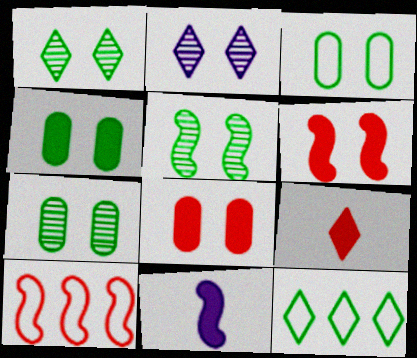[[1, 5, 7], 
[2, 3, 6], 
[2, 9, 12], 
[3, 4, 7], 
[5, 10, 11]]